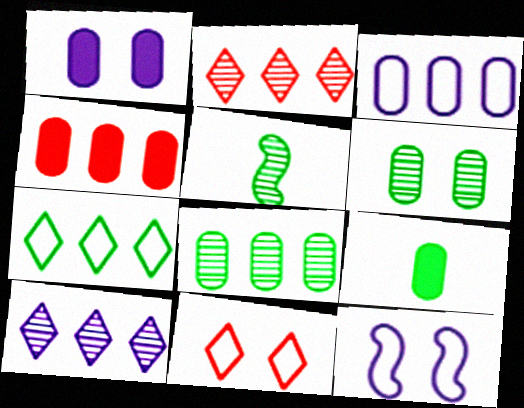[[1, 4, 9], 
[2, 9, 12], 
[3, 4, 8]]